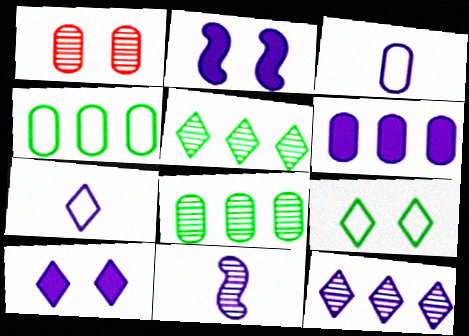[[1, 2, 9], 
[1, 5, 11], 
[2, 3, 12], 
[7, 10, 12]]